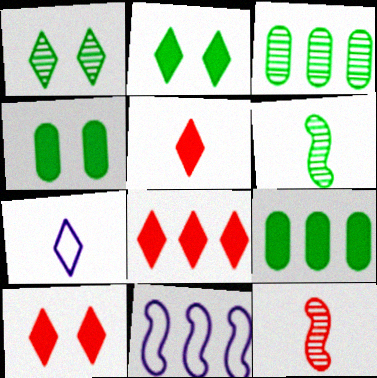[[1, 3, 6], 
[1, 7, 8], 
[3, 8, 11], 
[5, 8, 10]]